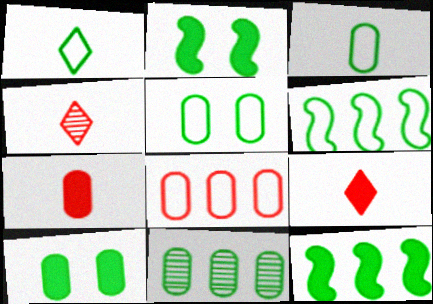[[1, 2, 11], 
[1, 5, 6], 
[3, 10, 11]]